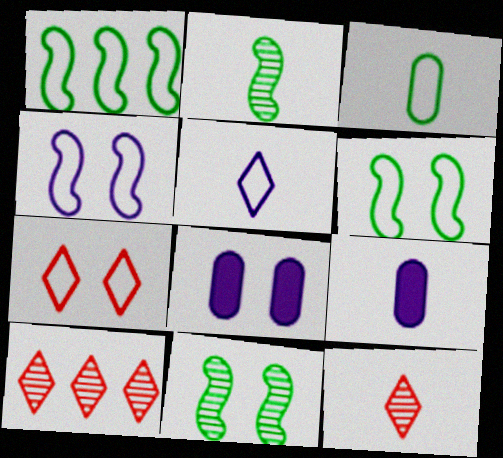[[1, 8, 12], 
[6, 9, 10], 
[7, 8, 11]]